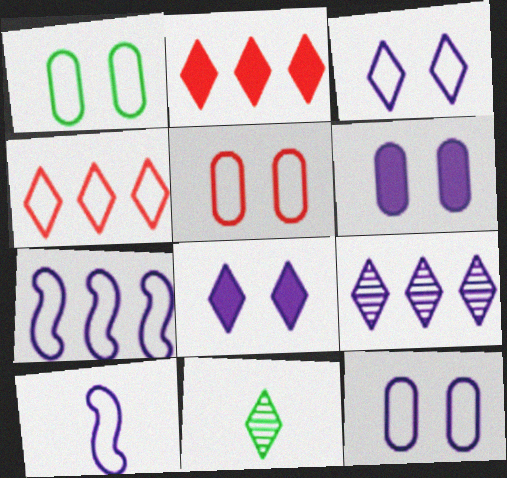[[1, 4, 10], 
[1, 5, 12], 
[2, 3, 11], 
[4, 8, 11], 
[6, 9, 10]]